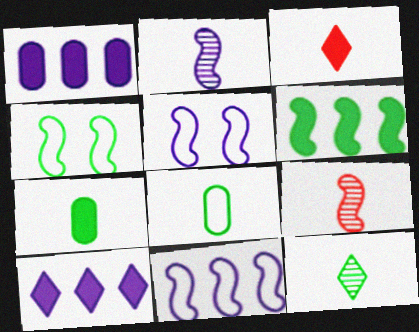[[2, 3, 8], 
[5, 6, 9]]